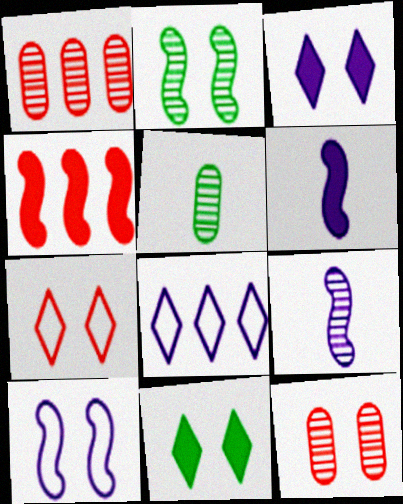[[10, 11, 12]]